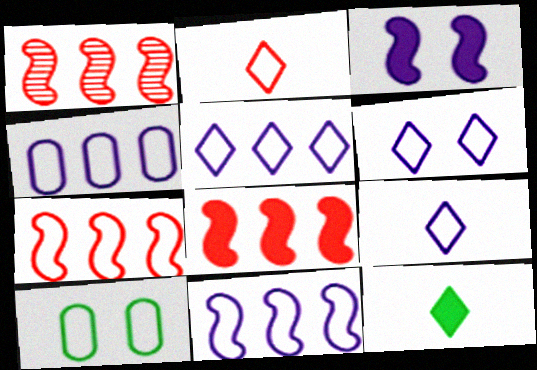[[1, 7, 8], 
[2, 10, 11], 
[4, 5, 11], 
[5, 6, 9], 
[7, 9, 10]]